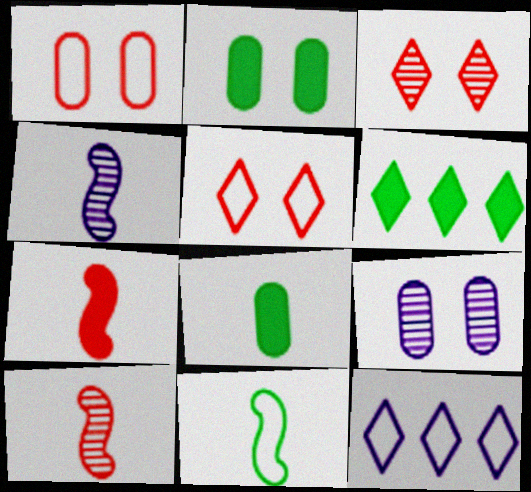[[1, 2, 9], 
[1, 4, 6], 
[1, 11, 12], 
[2, 10, 12], 
[4, 7, 11]]